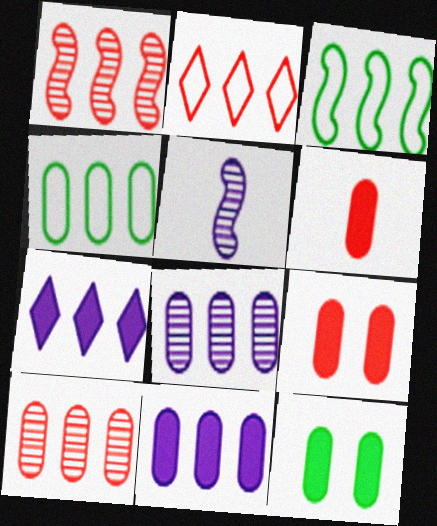[[1, 4, 7], 
[2, 5, 12], 
[3, 7, 10], 
[4, 10, 11], 
[6, 11, 12]]